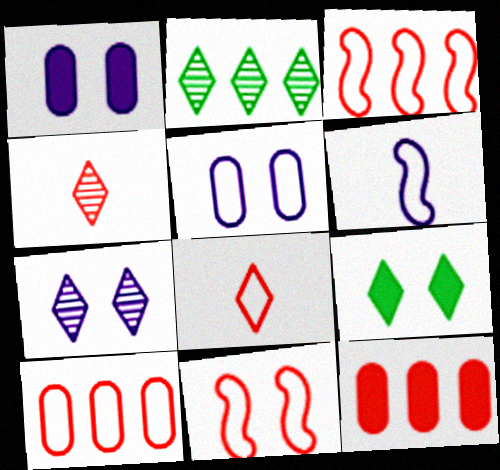[[2, 4, 7], 
[4, 11, 12], 
[8, 10, 11]]